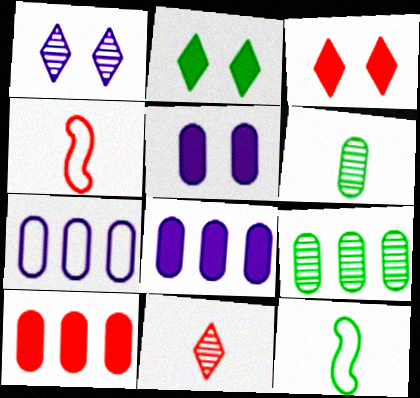[[1, 10, 12], 
[2, 9, 12], 
[7, 9, 10]]